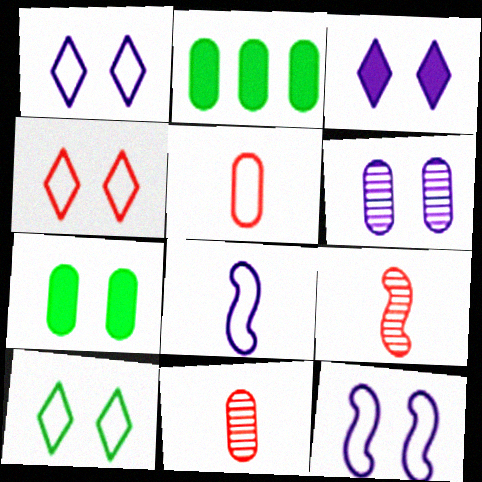[[1, 2, 9], 
[1, 4, 10], 
[2, 5, 6], 
[3, 6, 12]]